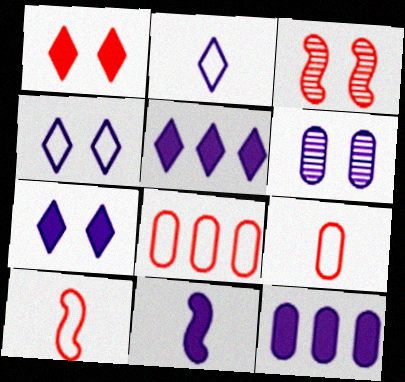[[7, 11, 12]]